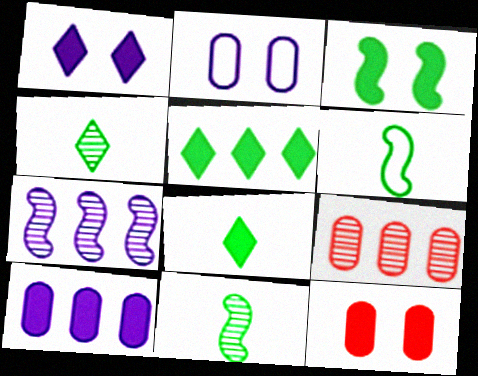[[1, 3, 12], 
[1, 6, 9]]